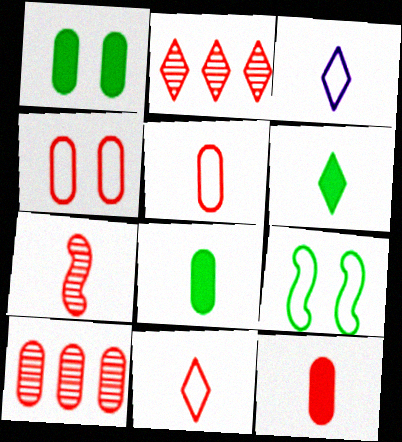[[3, 7, 8], 
[4, 10, 12], 
[7, 11, 12]]